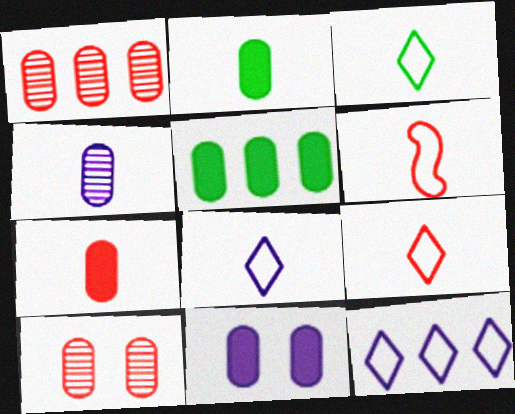[[3, 8, 9], 
[5, 7, 11]]